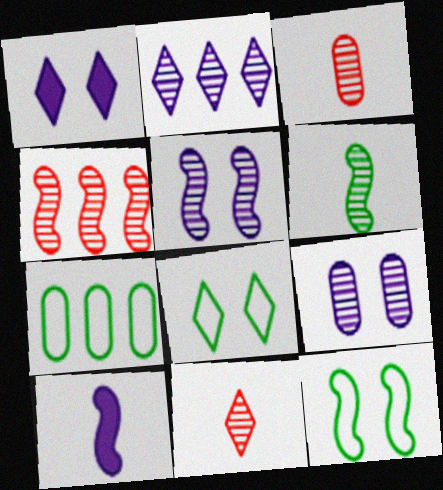[[4, 5, 6], 
[4, 10, 12]]